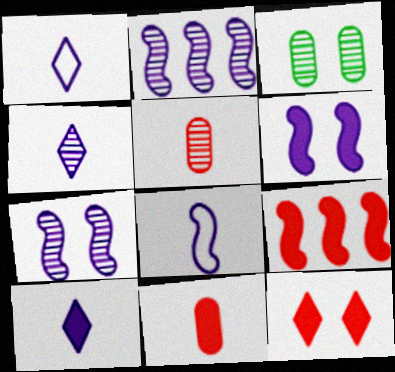[[1, 3, 9], 
[1, 4, 10], 
[2, 6, 8], 
[9, 11, 12]]